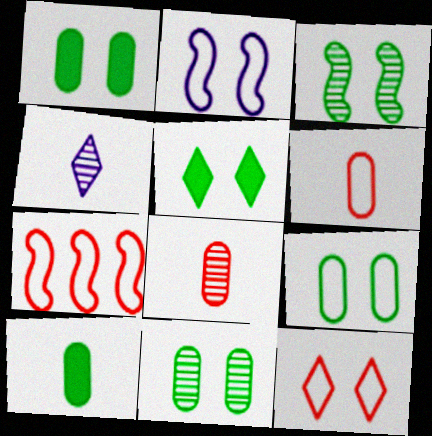[[1, 4, 7], 
[1, 9, 11], 
[2, 9, 12], 
[3, 5, 9], 
[6, 7, 12]]